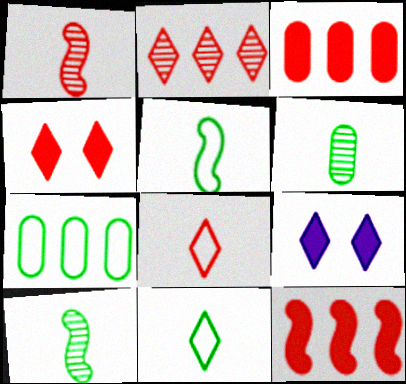[[1, 7, 9], 
[2, 4, 8], 
[2, 9, 11]]